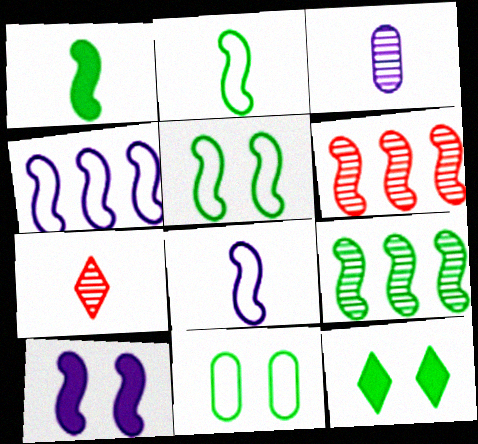[[1, 5, 9], 
[2, 6, 10]]